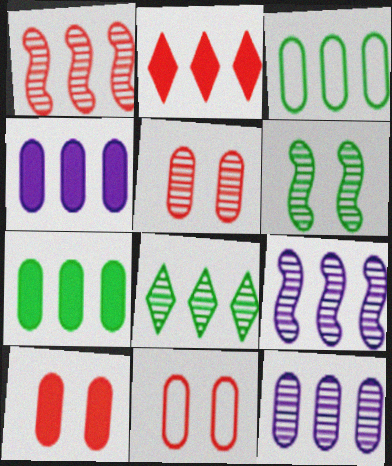[[1, 8, 12], 
[2, 3, 9], 
[5, 10, 11]]